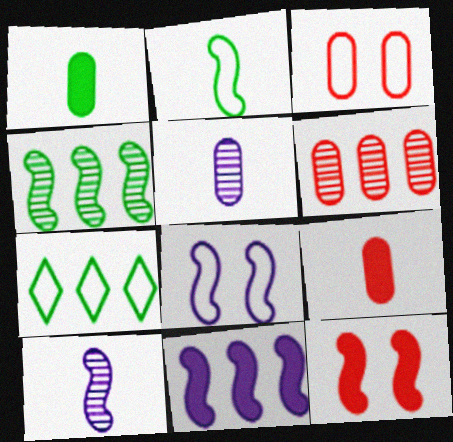[[3, 6, 9], 
[5, 7, 12], 
[6, 7, 11], 
[8, 10, 11]]